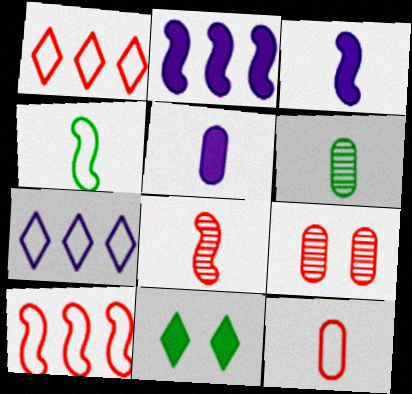[[3, 4, 8], 
[5, 6, 12]]